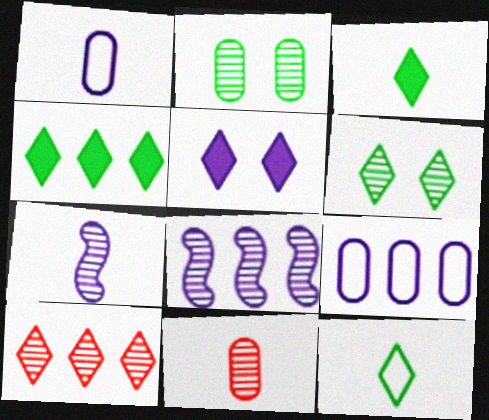[[1, 5, 8], 
[2, 7, 10], 
[4, 6, 12], 
[5, 7, 9], 
[5, 10, 12], 
[6, 8, 11]]